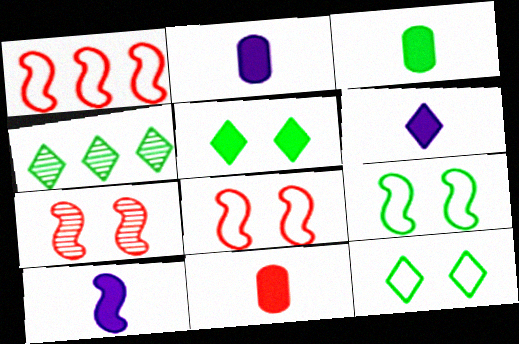[[2, 3, 11], 
[2, 4, 8], 
[2, 6, 10], 
[3, 4, 9]]